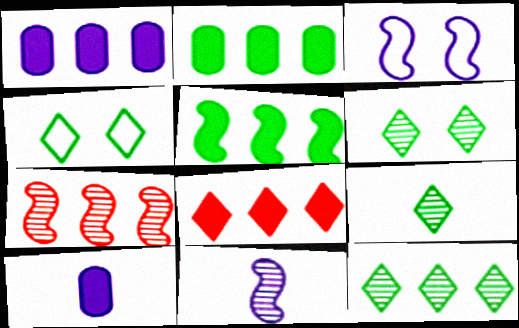[[1, 5, 8], 
[4, 7, 10], 
[6, 9, 12]]